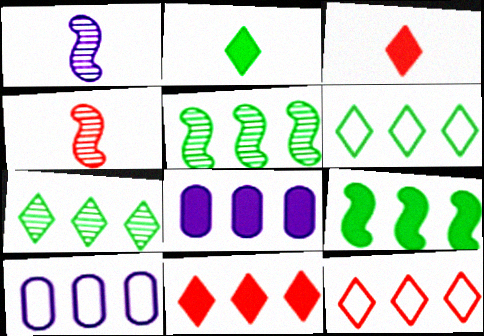[[5, 8, 12], 
[5, 10, 11], 
[8, 9, 11]]